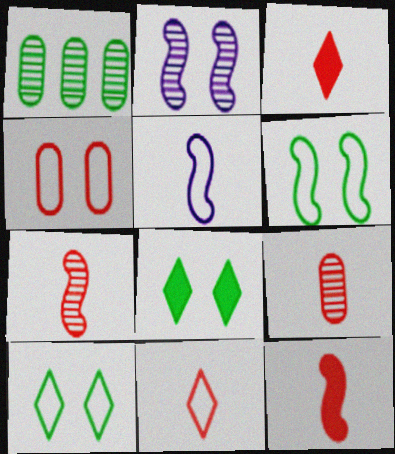[[2, 4, 8], 
[9, 11, 12]]